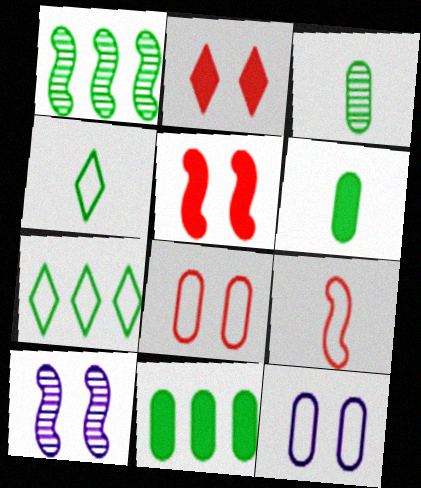[[1, 7, 11], 
[7, 9, 12]]